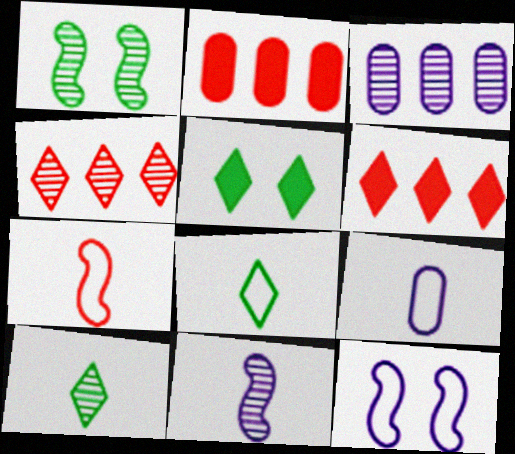[[1, 6, 9], 
[2, 10, 12], 
[3, 5, 7], 
[7, 8, 9]]